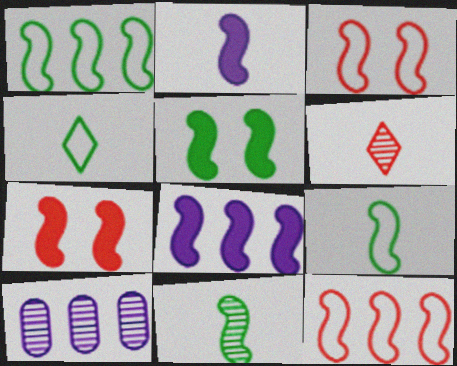[[1, 5, 11], 
[3, 8, 11], 
[4, 7, 10]]